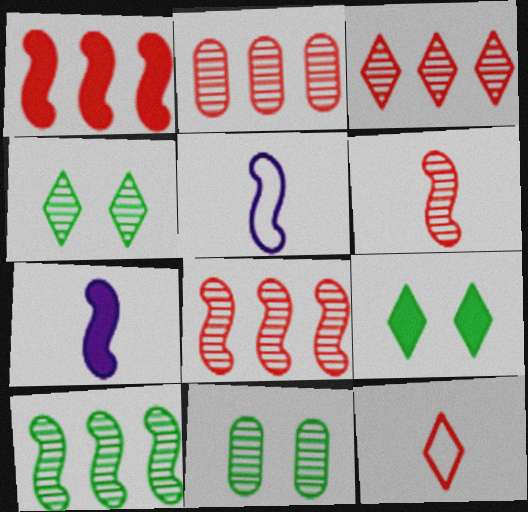[[2, 3, 8], 
[2, 5, 9]]